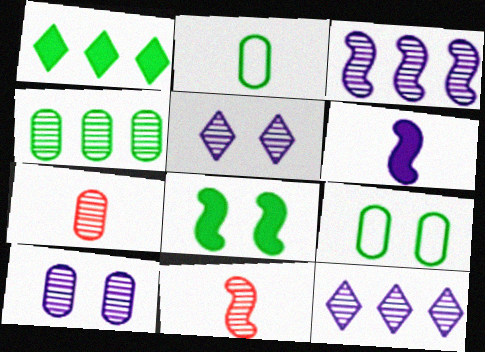[[4, 5, 11], 
[4, 7, 10]]